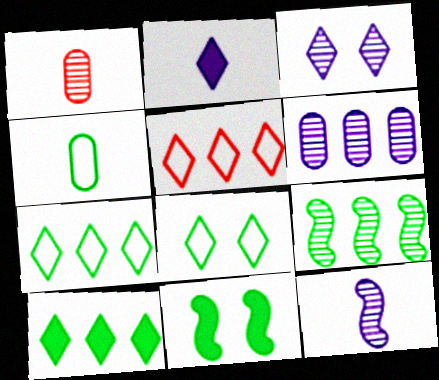[[1, 3, 9], 
[3, 6, 12]]